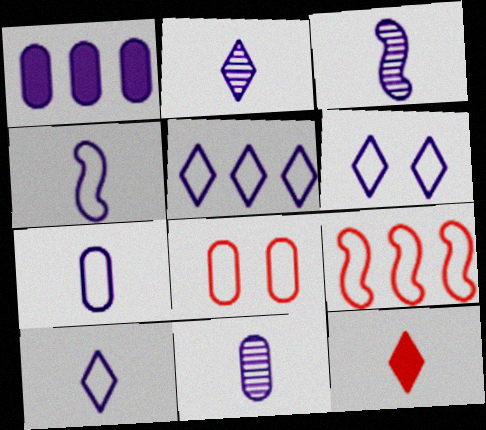[[1, 3, 6], 
[2, 3, 11], 
[4, 7, 10], 
[5, 6, 10]]